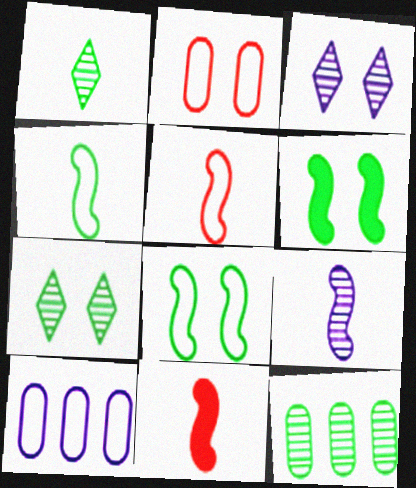[[2, 3, 6], 
[4, 9, 11], 
[7, 10, 11]]